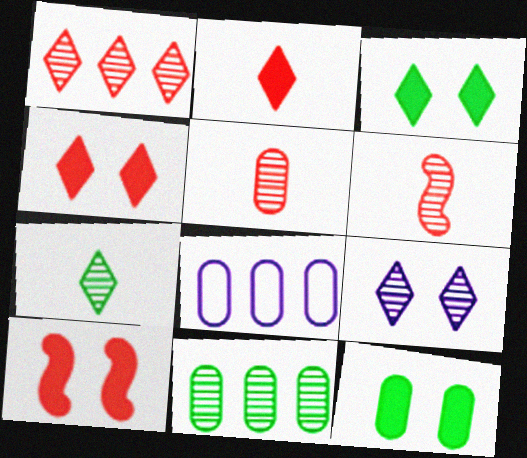[[1, 7, 9], 
[3, 6, 8], 
[5, 8, 12], 
[6, 9, 11], 
[7, 8, 10]]